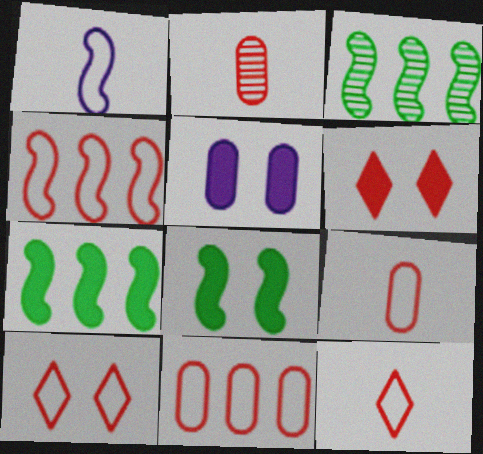[[2, 4, 6], 
[3, 5, 12], 
[4, 9, 10], 
[5, 6, 8]]